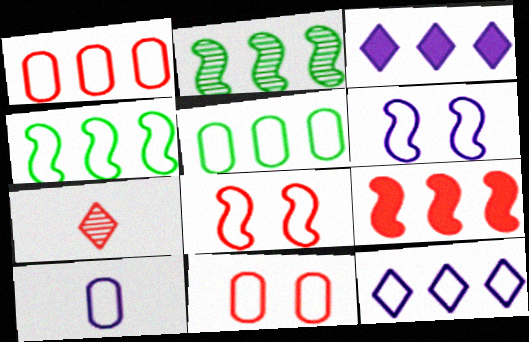[[1, 2, 3], 
[1, 4, 12], 
[5, 10, 11], 
[6, 10, 12], 
[7, 9, 11]]